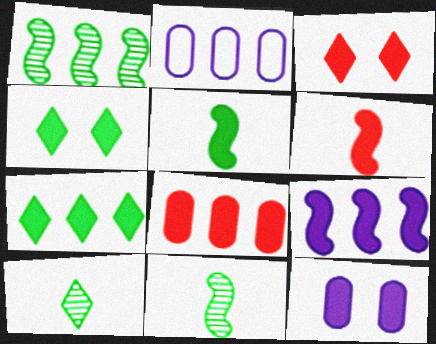[[2, 3, 11], 
[3, 6, 8], 
[6, 7, 12], 
[7, 8, 9]]